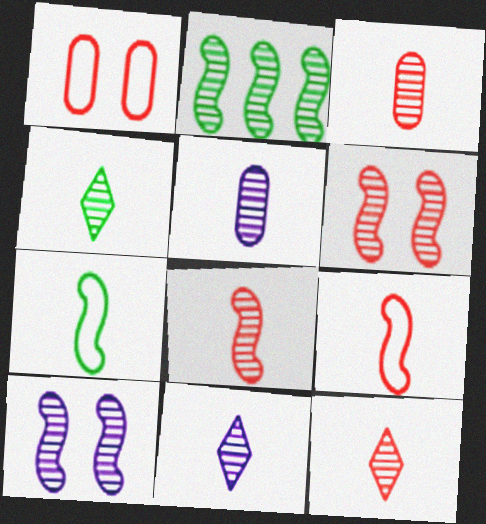[[2, 8, 10], 
[3, 8, 12], 
[4, 5, 8], 
[4, 11, 12]]